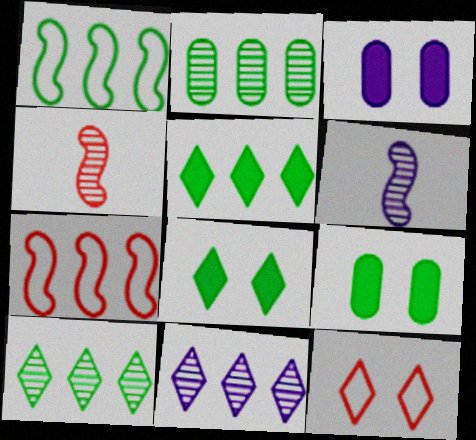[[1, 2, 5]]